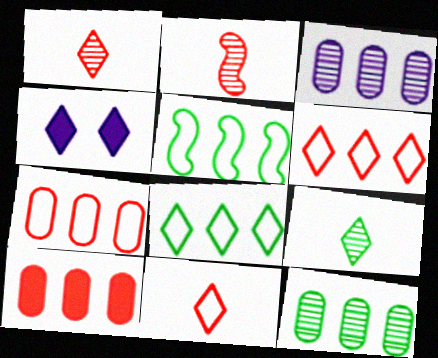[[1, 4, 8], 
[4, 6, 9]]